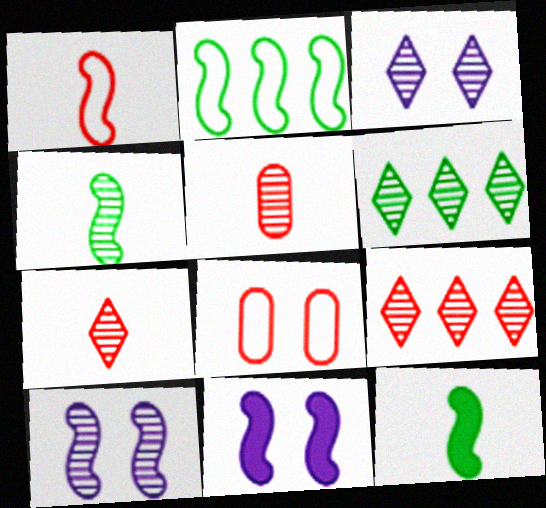[[3, 6, 7], 
[5, 6, 10]]